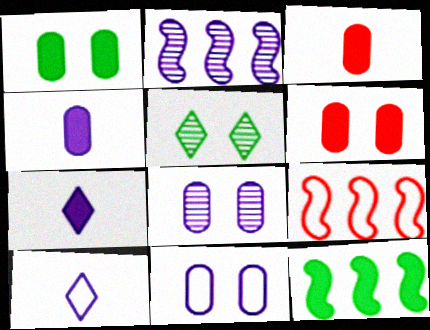[[2, 7, 11], 
[2, 9, 12], 
[4, 5, 9], 
[6, 7, 12]]